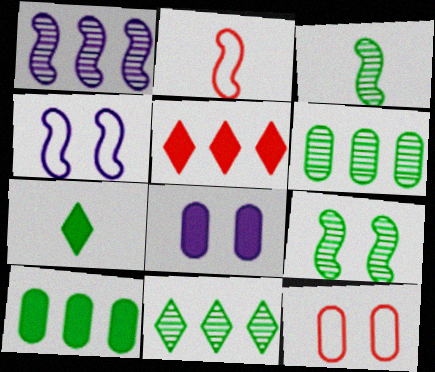[[1, 7, 12], 
[2, 8, 11]]